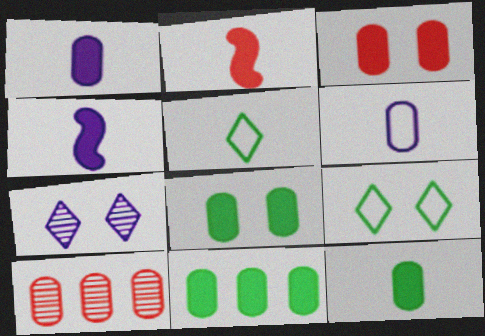[[1, 3, 11], 
[4, 9, 10], 
[6, 8, 10], 
[8, 11, 12]]